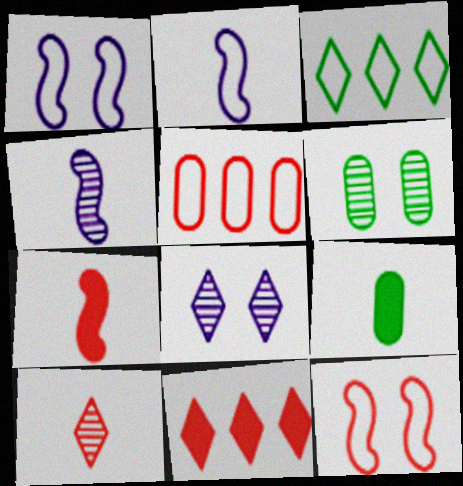[[2, 6, 11], 
[2, 9, 10]]